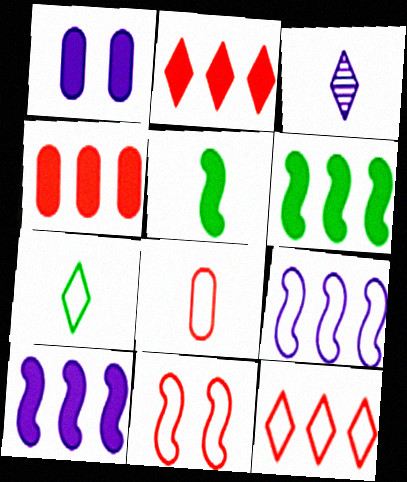[[1, 2, 5], 
[1, 3, 9], 
[3, 5, 8], 
[8, 11, 12]]